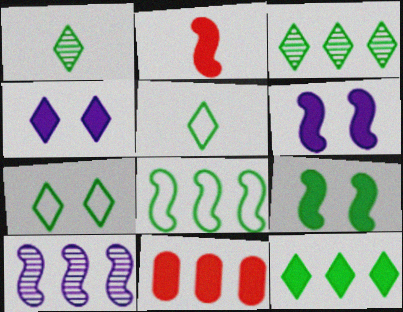[[1, 7, 12]]